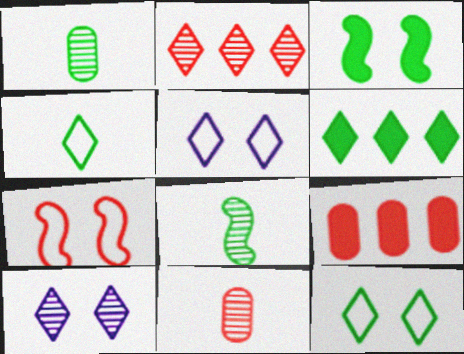[[5, 8, 9]]